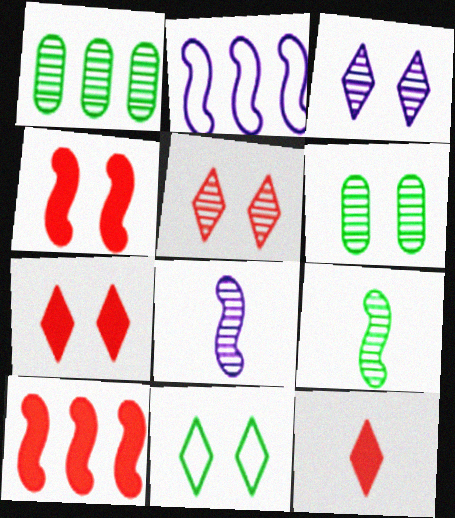[[1, 5, 8], 
[2, 4, 9], 
[2, 6, 12], 
[3, 7, 11]]